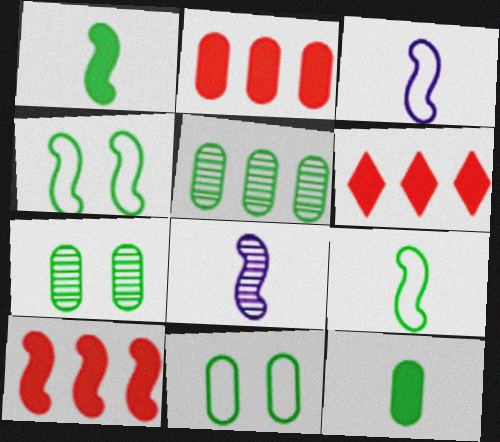[[2, 6, 10], 
[3, 6, 7], 
[4, 8, 10], 
[5, 11, 12], 
[6, 8, 11]]